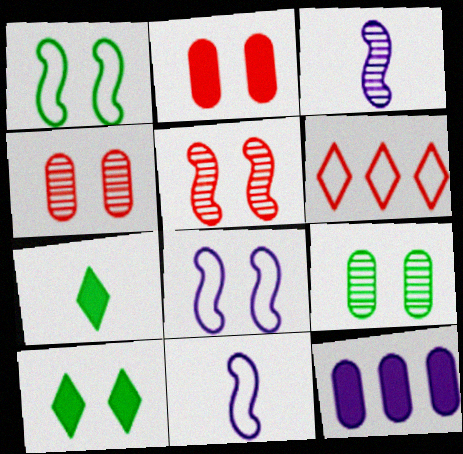[[1, 9, 10], 
[4, 8, 10]]